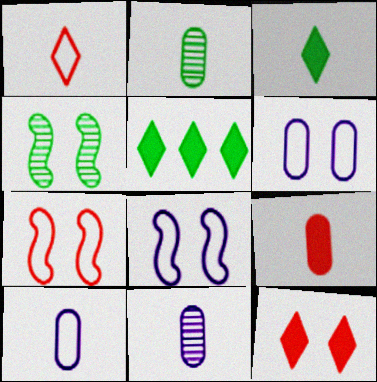[[2, 9, 10], 
[4, 6, 12], 
[5, 7, 11]]